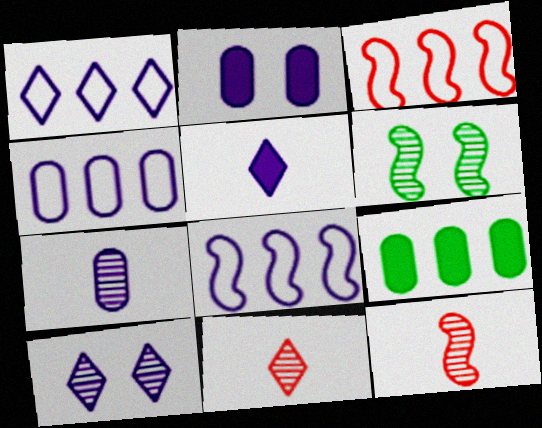[[1, 4, 8], 
[1, 5, 10], 
[2, 4, 7]]